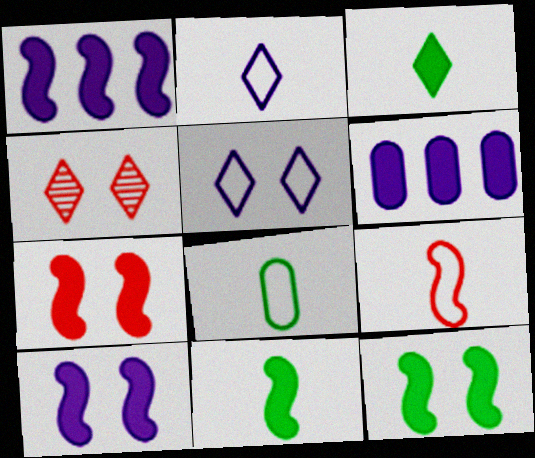[[1, 4, 8], 
[1, 7, 11], 
[2, 8, 9], 
[3, 6, 7], 
[7, 10, 12]]